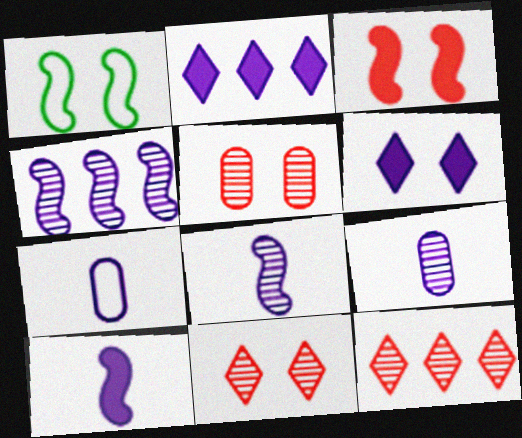[[1, 5, 6], 
[4, 6, 7]]